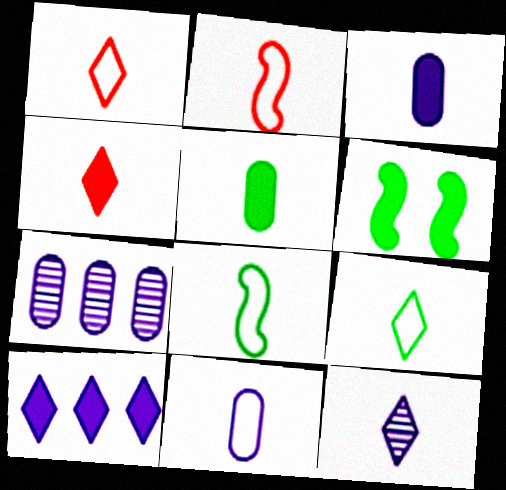[[1, 6, 7], 
[1, 8, 11], 
[2, 5, 12], 
[2, 9, 11], 
[4, 9, 12]]